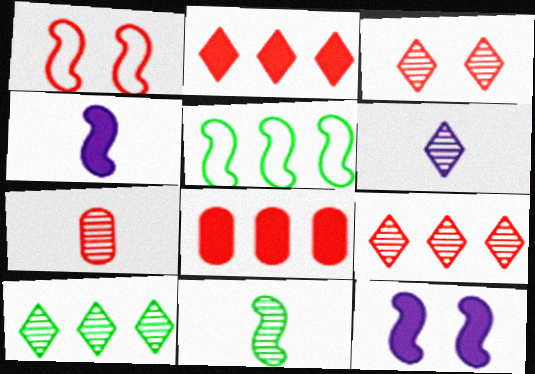[[1, 2, 7], 
[3, 6, 10], 
[6, 7, 11]]